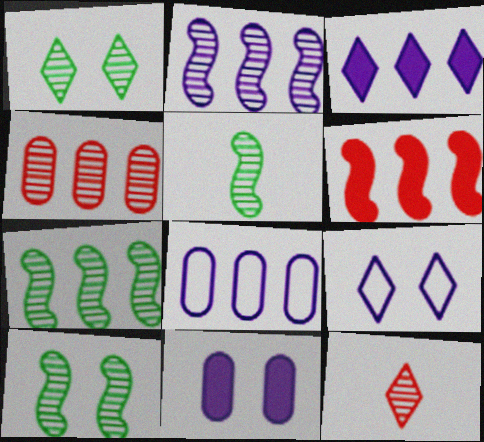[[2, 3, 8], 
[5, 7, 10]]